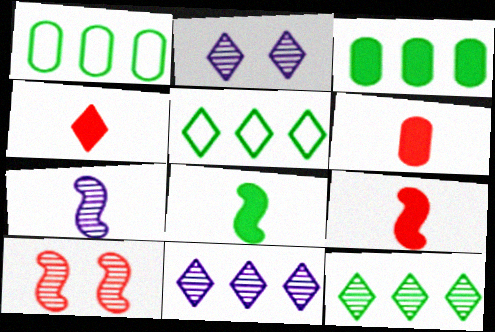[[1, 2, 9], 
[2, 4, 5], 
[4, 6, 9]]